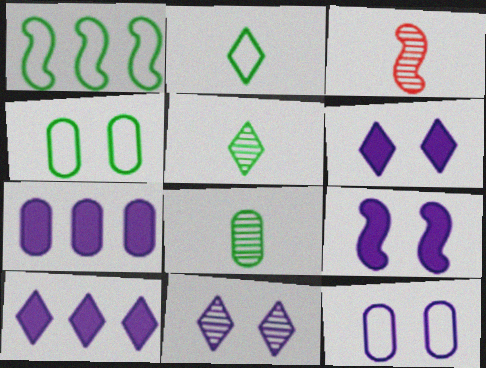[[1, 2, 4], 
[1, 3, 9], 
[3, 4, 10], 
[9, 11, 12]]